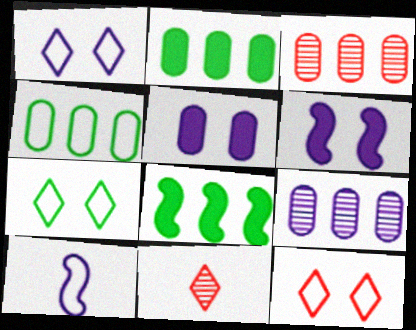[[1, 7, 12], 
[4, 6, 11], 
[4, 10, 12]]